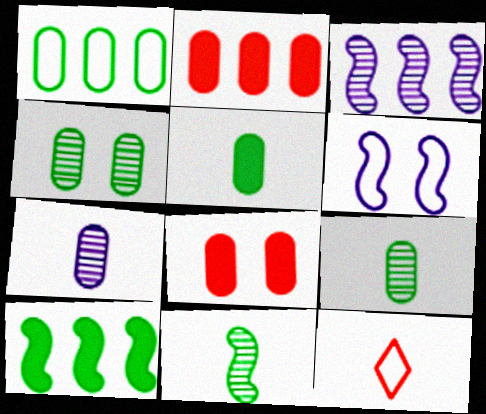[[1, 4, 5], 
[1, 6, 12], 
[1, 7, 8]]